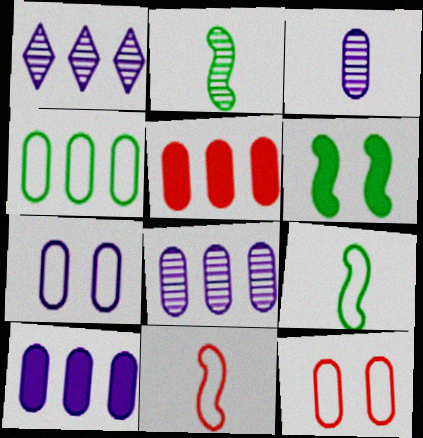[[3, 7, 10], 
[4, 5, 8]]